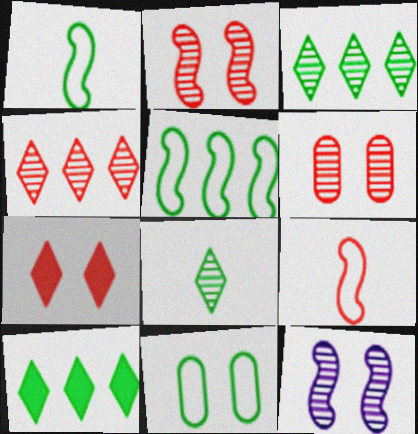[[7, 11, 12]]